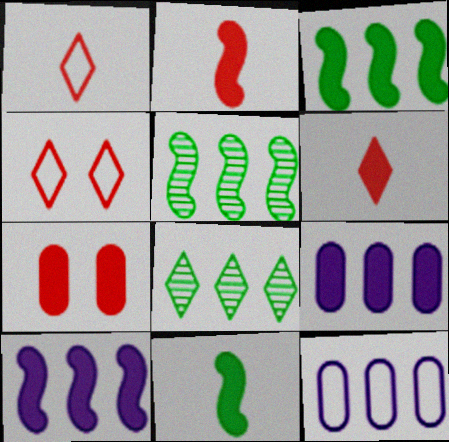[]